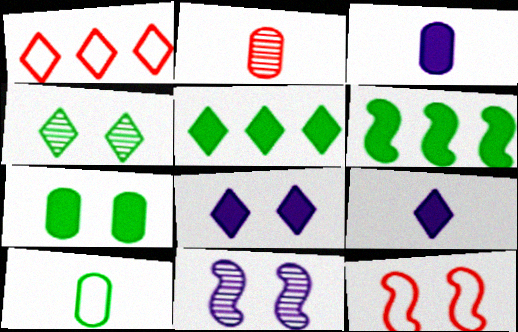[[1, 4, 9], 
[2, 3, 10], 
[4, 6, 10]]